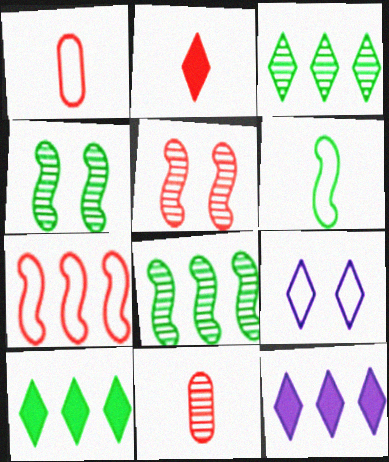[[1, 4, 12], 
[2, 3, 9]]